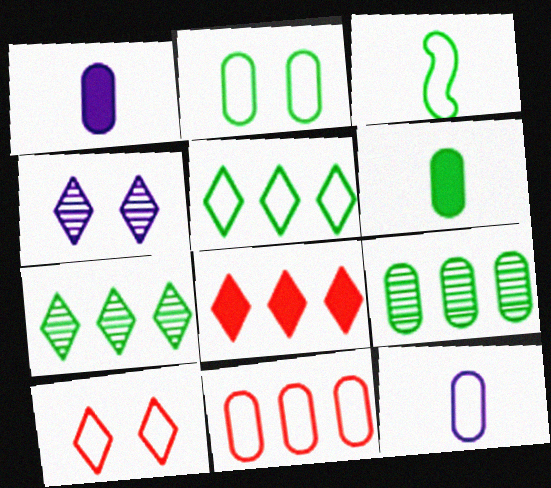[[2, 3, 5], 
[2, 6, 9], 
[2, 11, 12]]